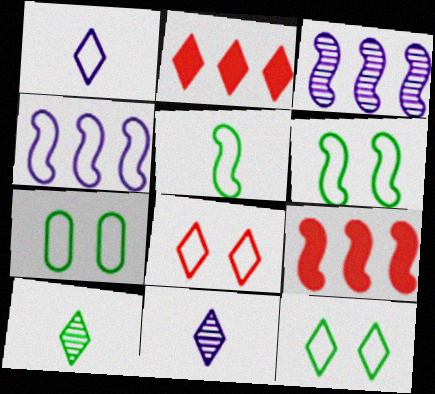[[2, 11, 12], 
[6, 7, 12], 
[7, 9, 11]]